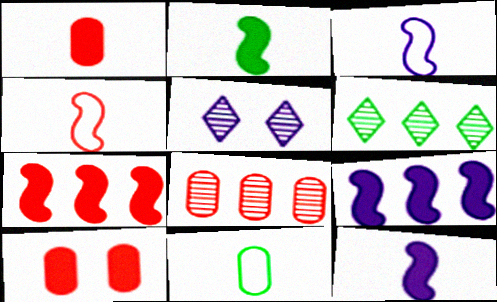[[3, 6, 10], 
[5, 7, 11]]